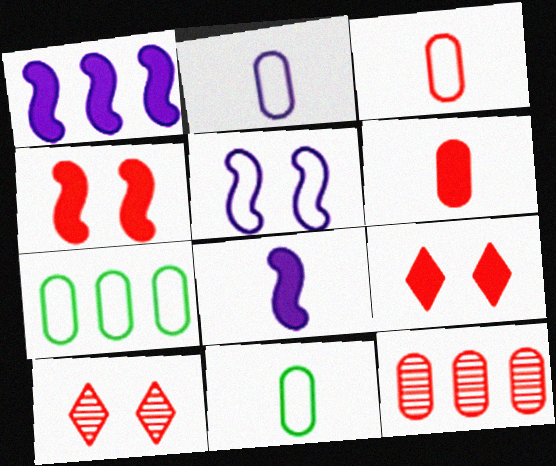[[1, 10, 11], 
[2, 3, 11], 
[7, 8, 10]]